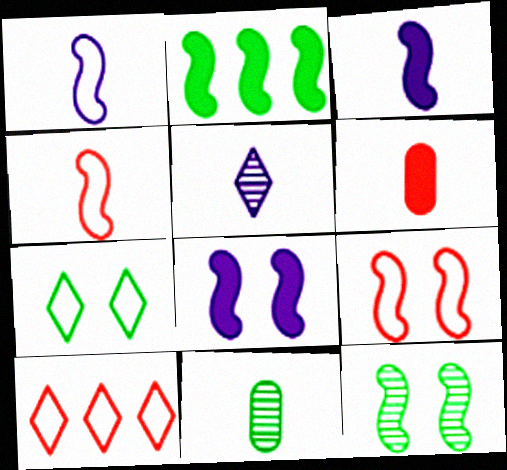[[2, 7, 11], 
[8, 9, 12], 
[8, 10, 11]]